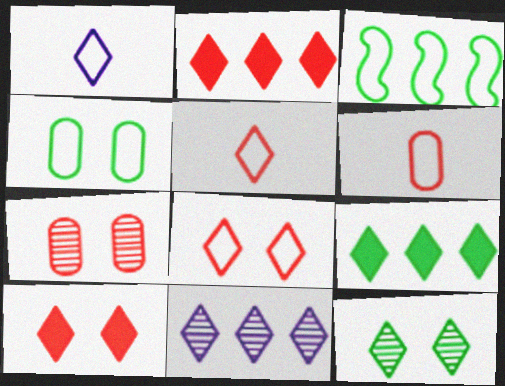[[1, 2, 12]]